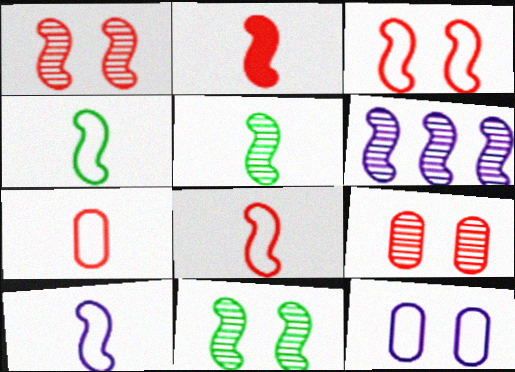[[1, 5, 6], 
[2, 5, 10], 
[4, 8, 10]]